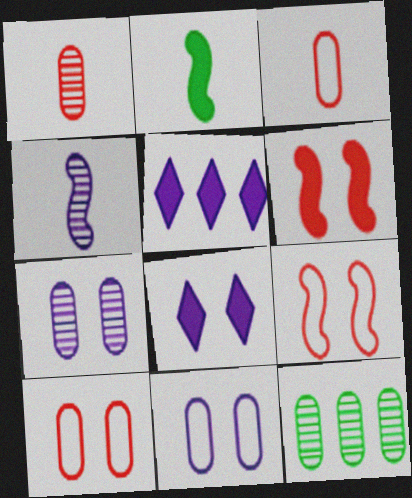[[1, 7, 12], 
[4, 5, 11]]